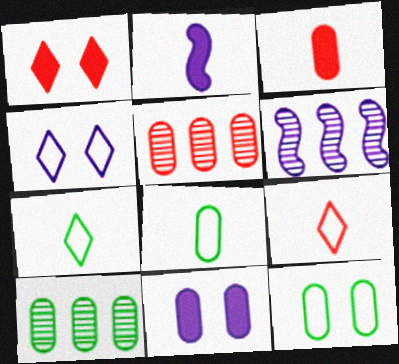[[1, 6, 8], 
[5, 8, 11]]